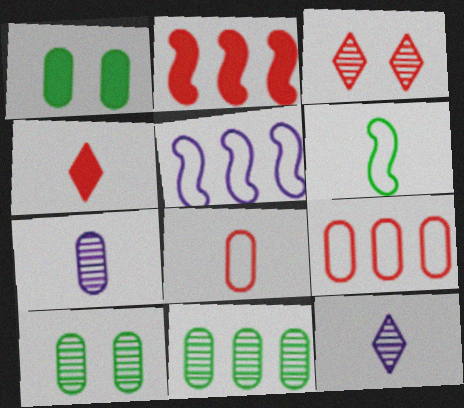[[1, 7, 9], 
[2, 3, 8], 
[4, 5, 10], 
[4, 6, 7]]